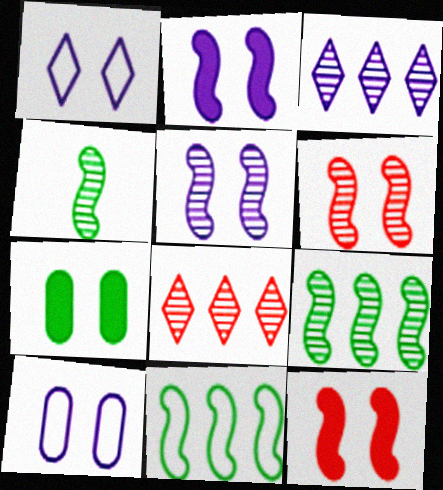[[1, 6, 7]]